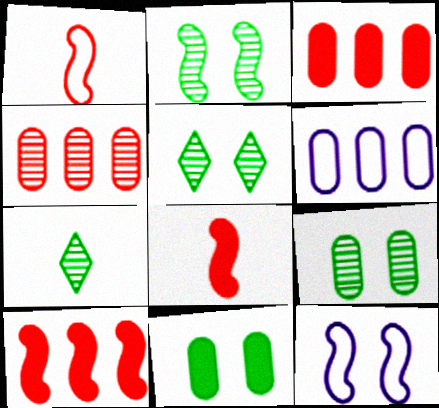[[2, 5, 9], 
[3, 7, 12], 
[5, 6, 8]]